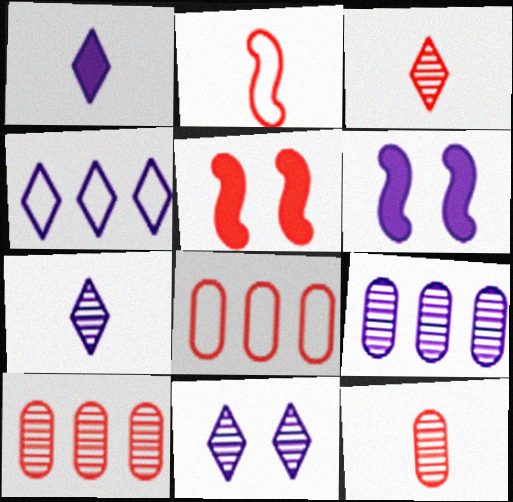[[1, 4, 11], 
[3, 5, 8]]